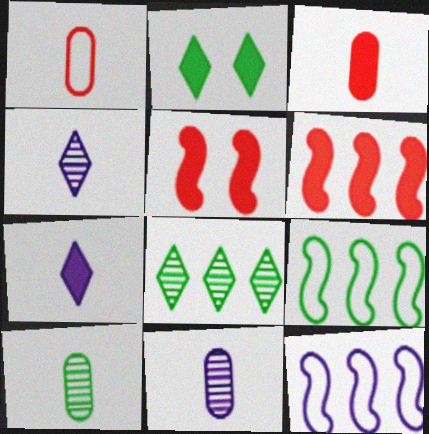[[2, 9, 10]]